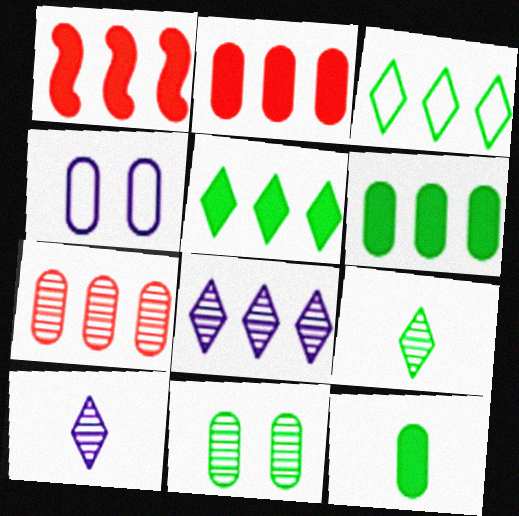[[1, 4, 9], 
[4, 7, 12]]